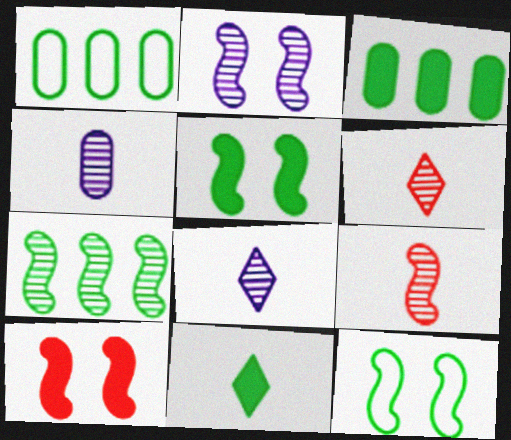[[1, 8, 10], 
[2, 7, 9], 
[2, 10, 12], 
[3, 5, 11]]